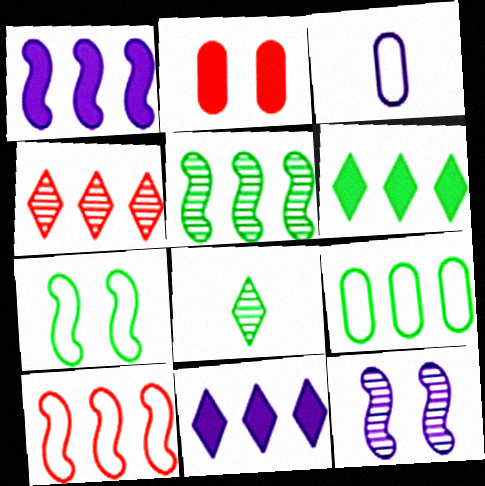[[1, 4, 9], 
[1, 5, 10], 
[3, 11, 12], 
[5, 6, 9]]